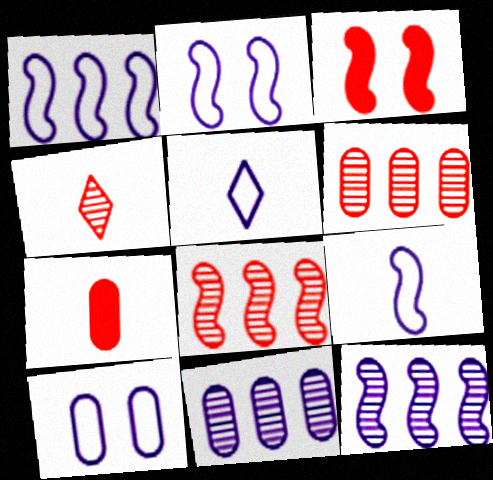[[1, 2, 9], 
[1, 5, 10]]